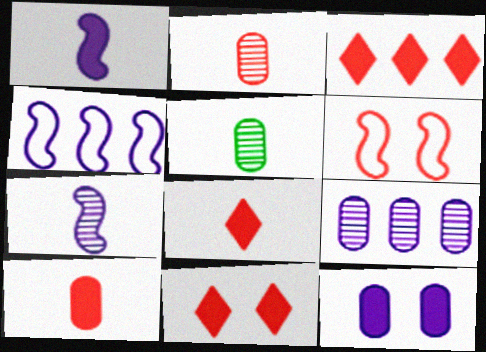[[2, 3, 6], 
[3, 8, 11], 
[4, 5, 11]]